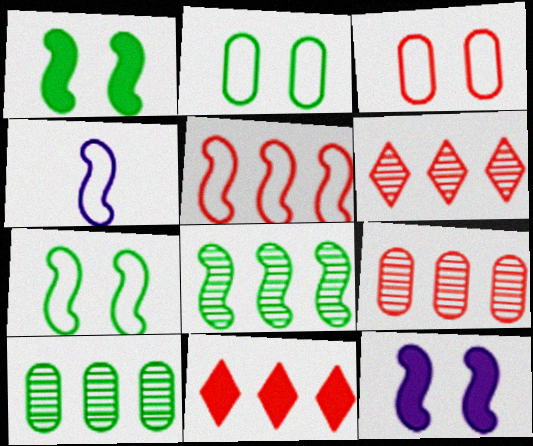[[4, 5, 7], 
[5, 9, 11]]